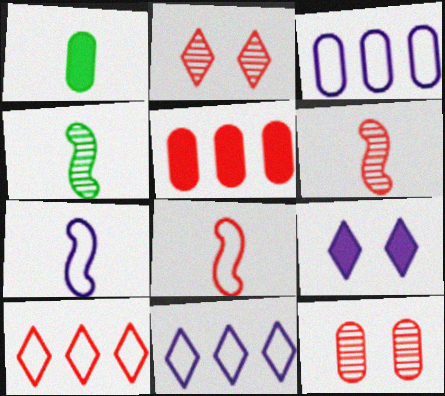[[1, 3, 12], 
[2, 5, 8]]